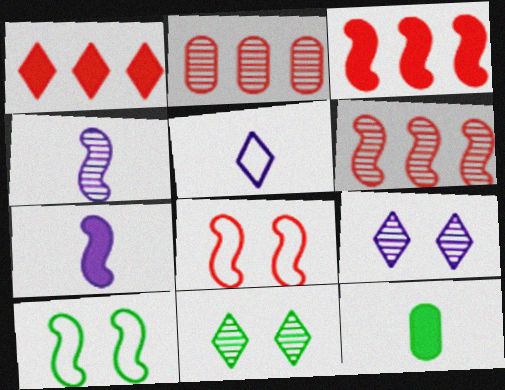[[1, 5, 11], 
[2, 4, 11], 
[3, 4, 10], 
[6, 7, 10]]